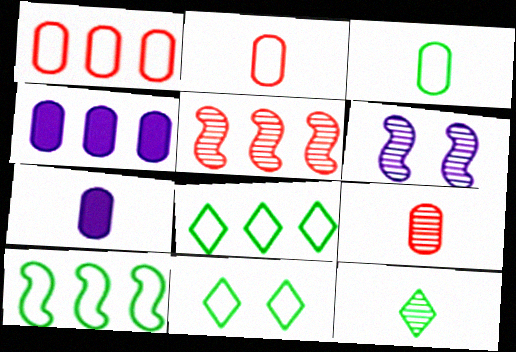[[3, 7, 9], 
[3, 10, 11], 
[4, 5, 8], 
[5, 7, 11]]